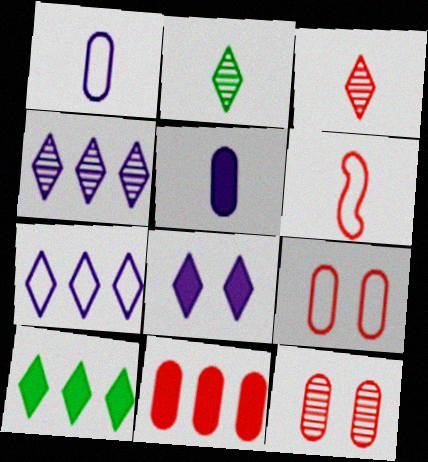[[2, 5, 6]]